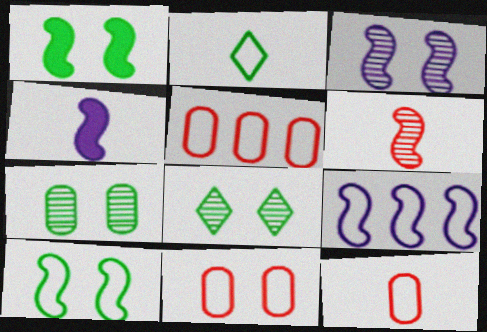[[1, 6, 9], 
[2, 9, 11], 
[3, 4, 9], 
[4, 5, 8], 
[5, 11, 12]]